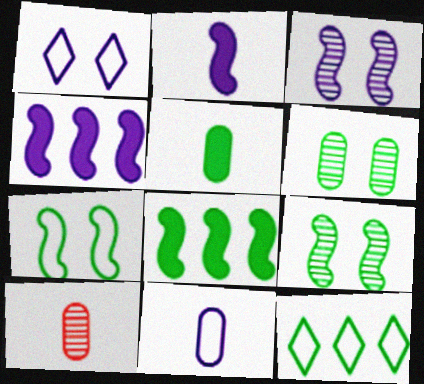[[1, 8, 10], 
[5, 9, 12], 
[5, 10, 11]]